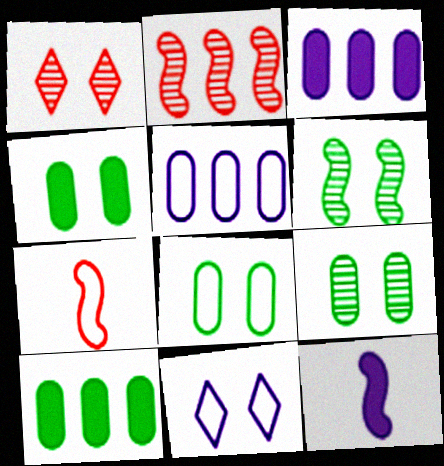[[4, 8, 9]]